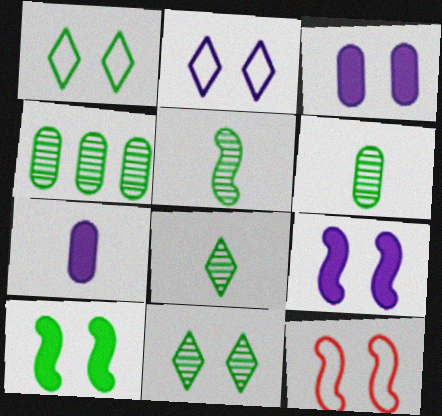[[3, 11, 12], 
[4, 5, 11], 
[5, 6, 8]]